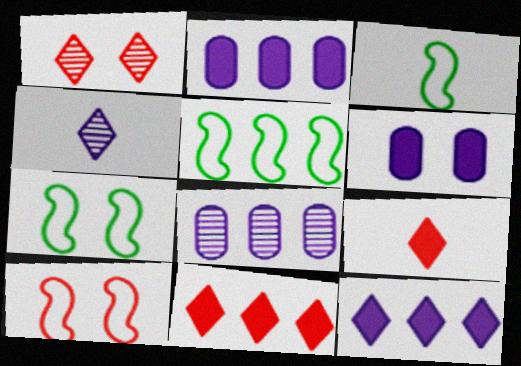[[1, 2, 3], 
[1, 6, 7], 
[3, 5, 7], 
[5, 8, 11], 
[7, 8, 9]]